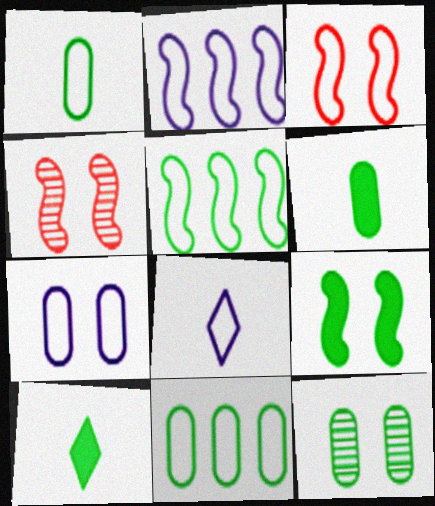[[2, 7, 8], 
[3, 8, 11], 
[5, 10, 12], 
[6, 11, 12]]